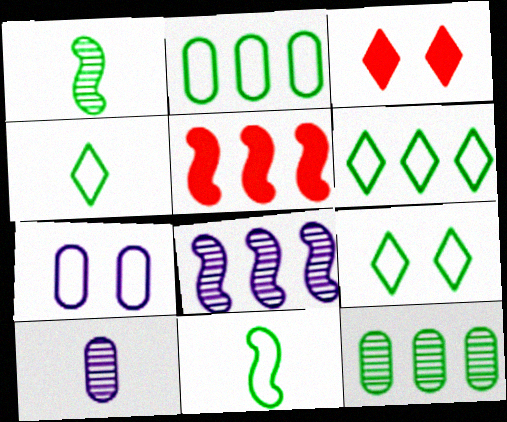[[2, 9, 11], 
[4, 6, 9], 
[5, 9, 10]]